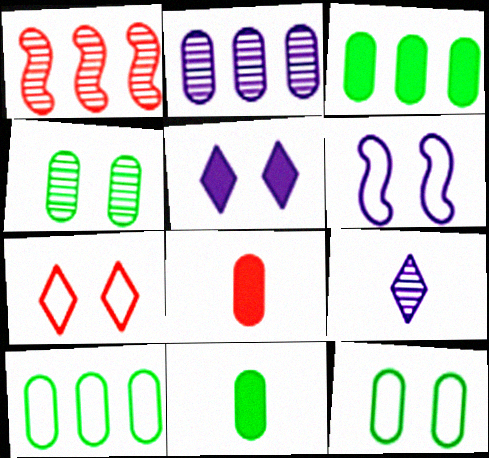[[1, 4, 9], 
[1, 7, 8], 
[2, 8, 12], 
[4, 10, 11], 
[6, 7, 12]]